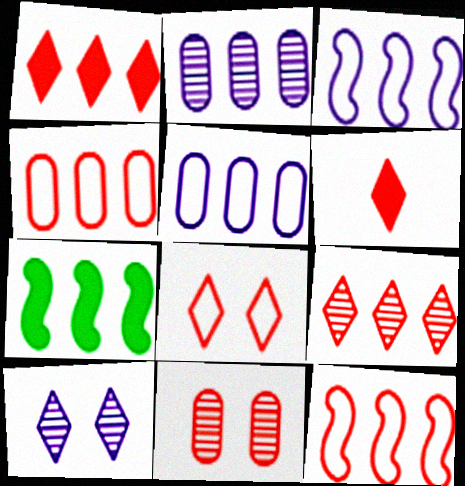[[5, 7, 9], 
[6, 8, 9], 
[6, 11, 12]]